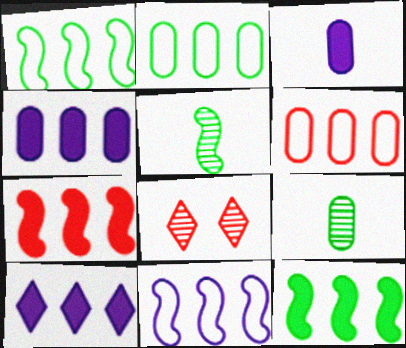[[1, 3, 8]]